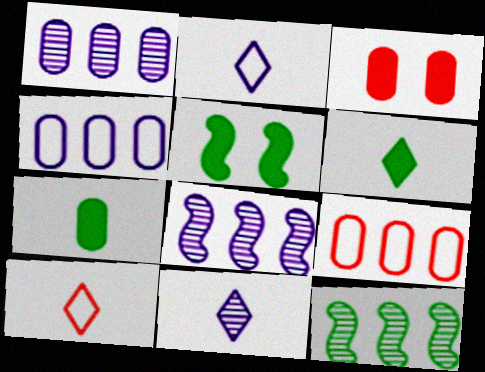[[1, 5, 10], 
[2, 3, 12], 
[5, 9, 11], 
[6, 10, 11]]